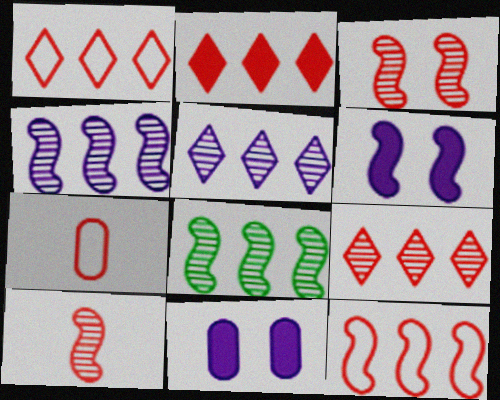[[1, 2, 9], 
[2, 3, 7]]